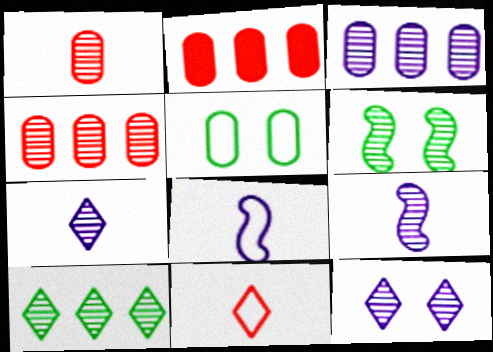[[3, 9, 12], 
[4, 6, 7]]